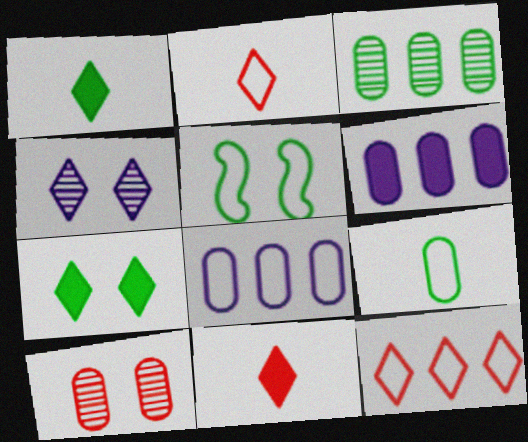[[1, 3, 5], 
[1, 4, 12], 
[2, 5, 8], 
[6, 9, 10]]